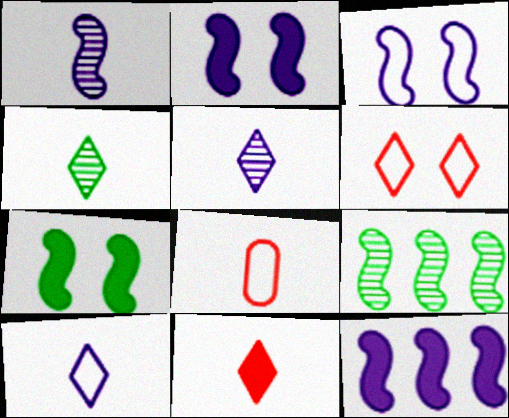[[1, 3, 12], 
[4, 10, 11]]